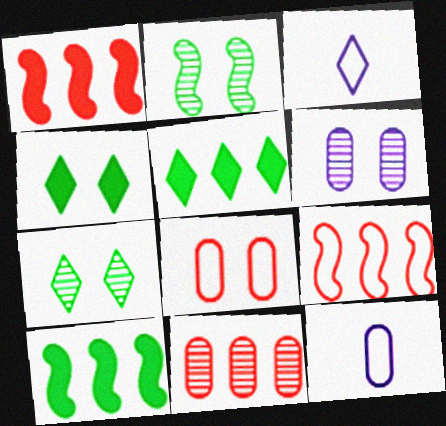[[1, 7, 12]]